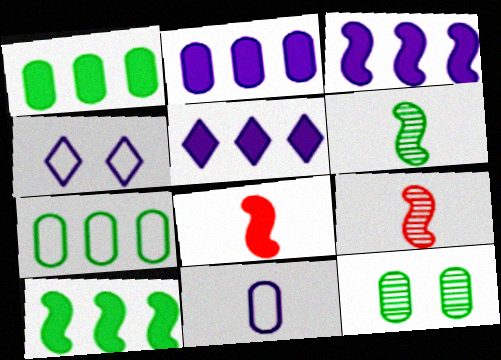[[1, 4, 9], 
[2, 3, 5]]